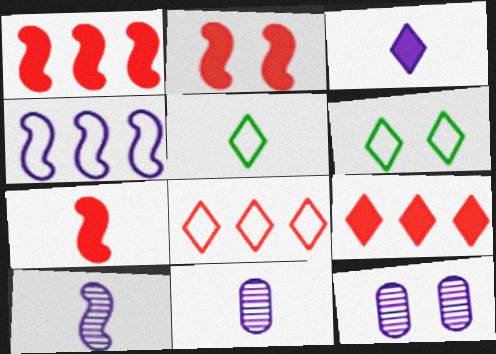[[1, 2, 7], 
[1, 5, 12], 
[1, 6, 11], 
[2, 6, 12], 
[3, 4, 12], 
[5, 7, 11]]